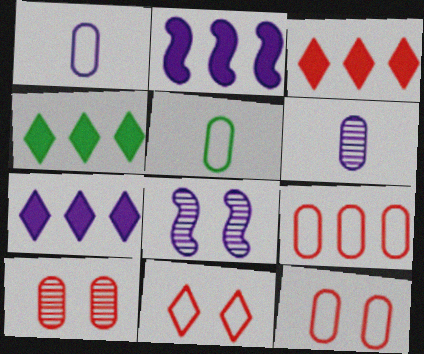[[1, 7, 8], 
[3, 4, 7], 
[3, 5, 8]]